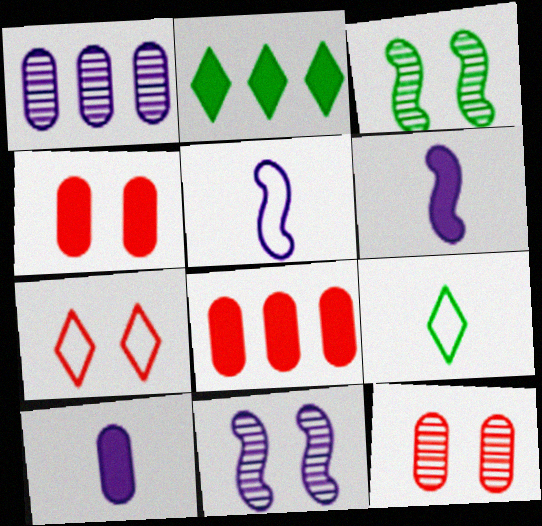[[2, 4, 6], 
[2, 5, 12], 
[8, 9, 11]]